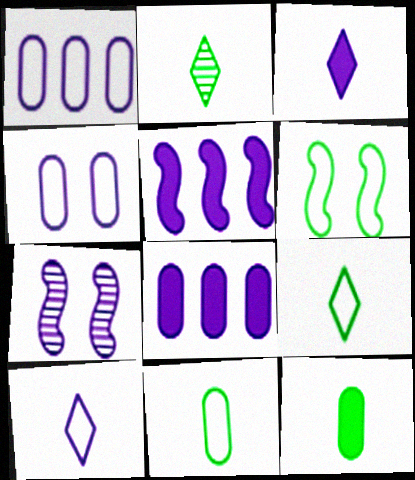[[1, 3, 7], 
[7, 8, 10]]